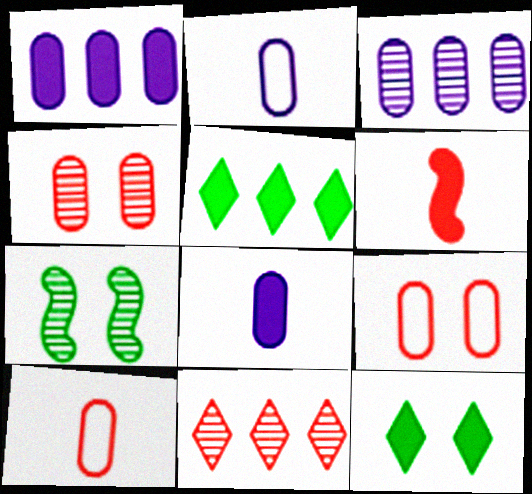[[1, 6, 12], 
[6, 9, 11]]